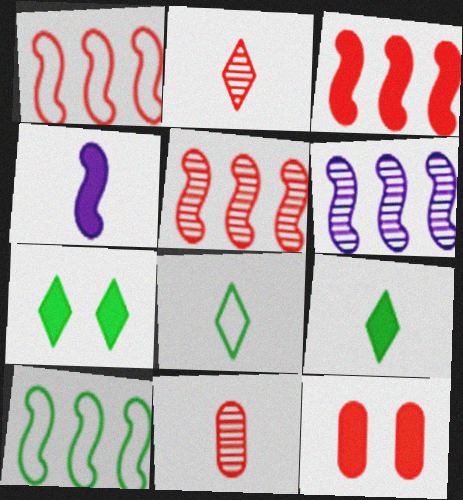[[1, 2, 12], 
[1, 3, 5], 
[3, 6, 10], 
[4, 8, 11], 
[6, 8, 12]]